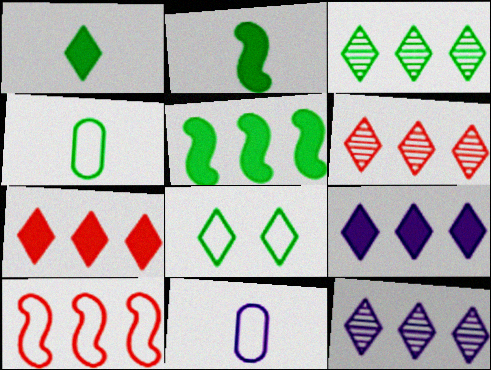[[1, 3, 8], 
[3, 6, 12], 
[8, 10, 11]]